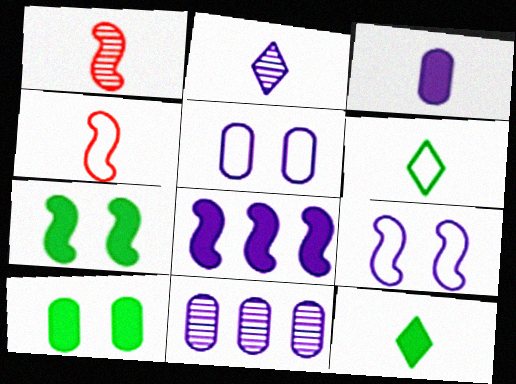[[1, 3, 6], 
[2, 5, 8], 
[3, 5, 11]]